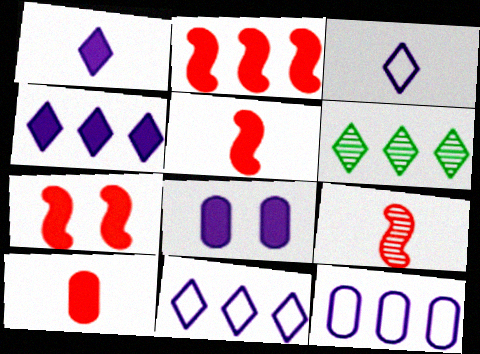[[2, 5, 7], 
[2, 6, 12]]